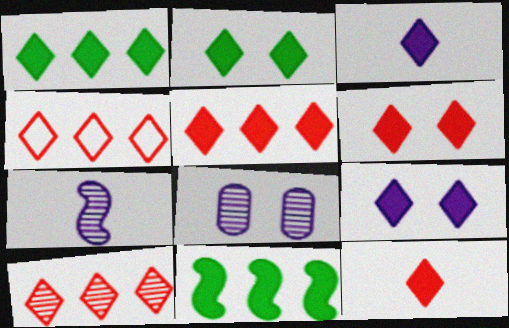[[1, 3, 6], 
[1, 9, 12], 
[2, 3, 5], 
[2, 6, 9], 
[4, 5, 10], 
[5, 6, 12]]